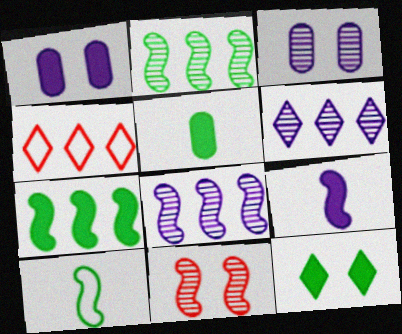[[5, 7, 12]]